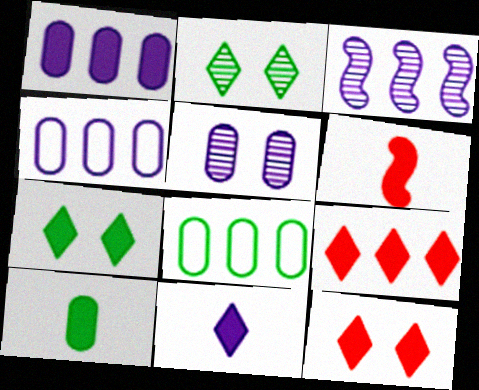[[1, 6, 7], 
[2, 4, 6], 
[3, 8, 9], 
[6, 10, 11], 
[7, 9, 11]]